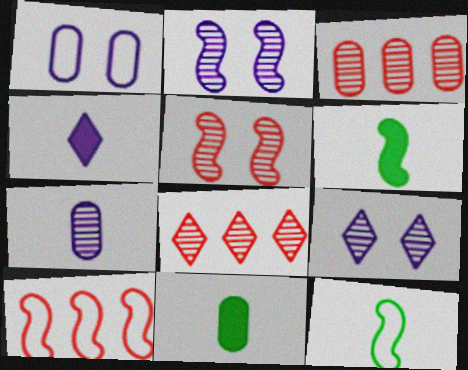[[1, 3, 11], 
[1, 6, 8], 
[2, 6, 10], 
[9, 10, 11]]